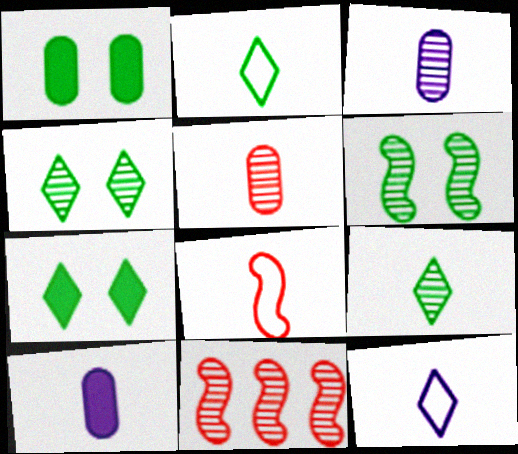[[1, 11, 12], 
[3, 4, 11], 
[8, 9, 10]]